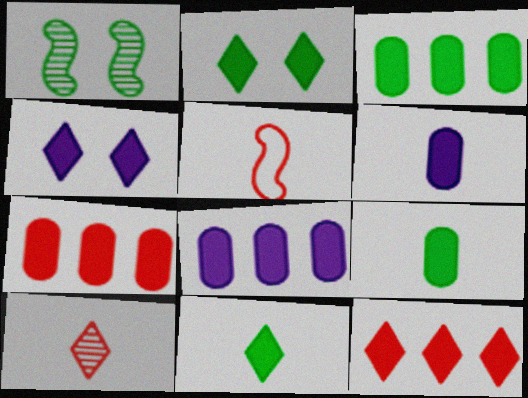[[3, 7, 8], 
[4, 11, 12]]